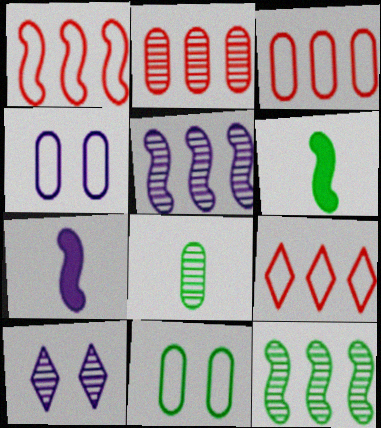[[1, 3, 9], 
[3, 6, 10]]